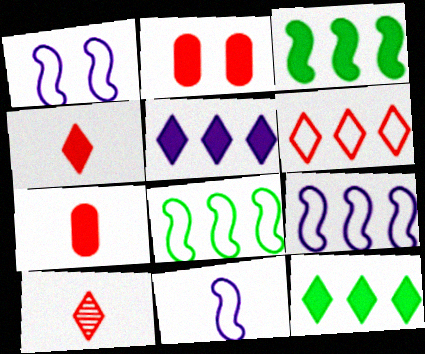[[1, 9, 11]]